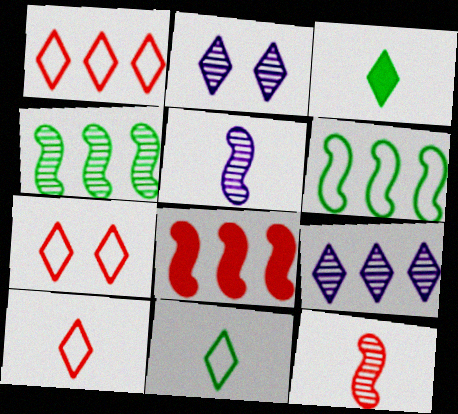[[1, 2, 3], 
[1, 7, 10], 
[3, 7, 9]]